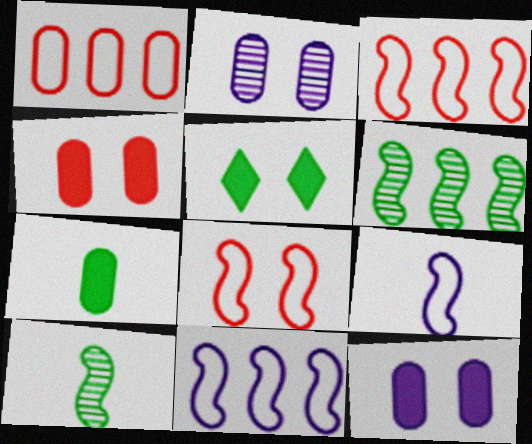[[1, 2, 7], 
[2, 5, 8]]